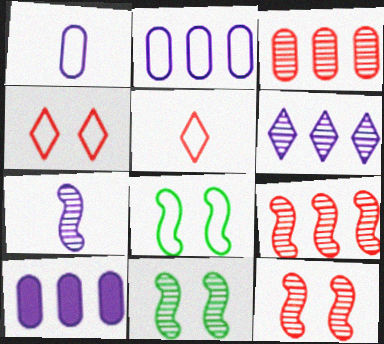[[2, 5, 8], 
[5, 10, 11], 
[7, 9, 11]]